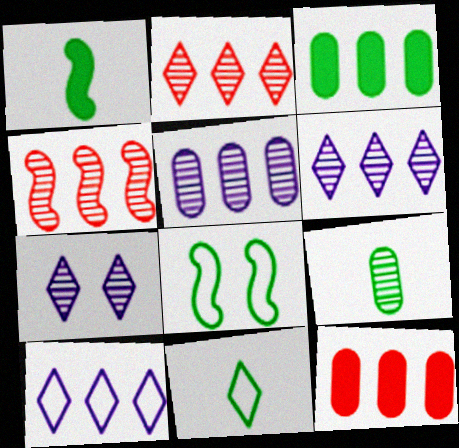[[1, 9, 11], 
[3, 4, 10], 
[4, 7, 9]]